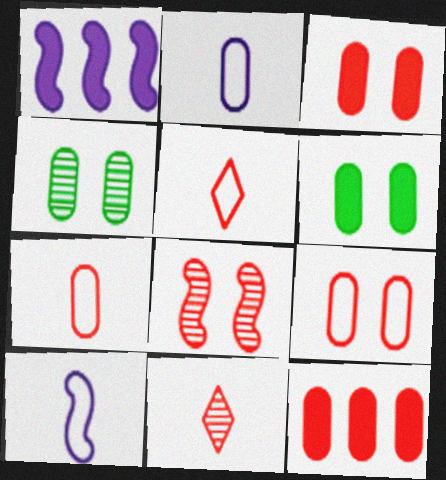[[1, 4, 5], 
[2, 4, 12], 
[5, 8, 12]]